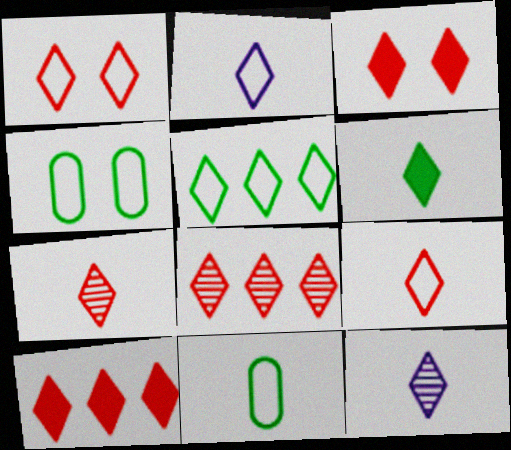[[1, 2, 5], 
[1, 7, 10], 
[2, 6, 7], 
[3, 5, 12], 
[3, 8, 9], 
[6, 9, 12]]